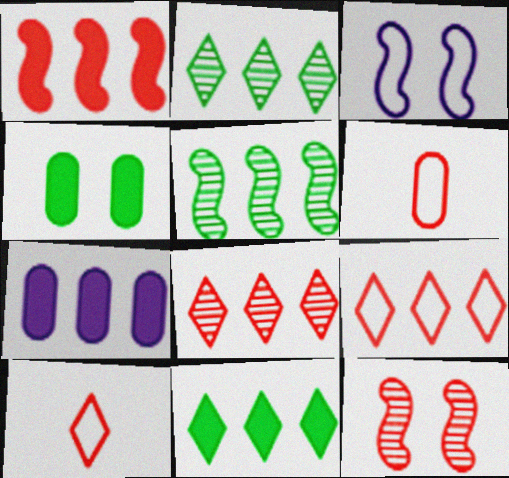[[1, 7, 11], 
[5, 7, 9]]